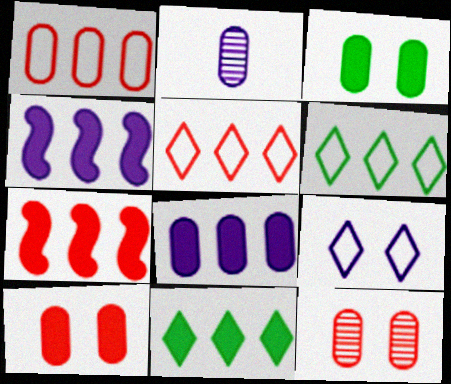[[1, 2, 3], 
[2, 4, 9], 
[7, 8, 11]]